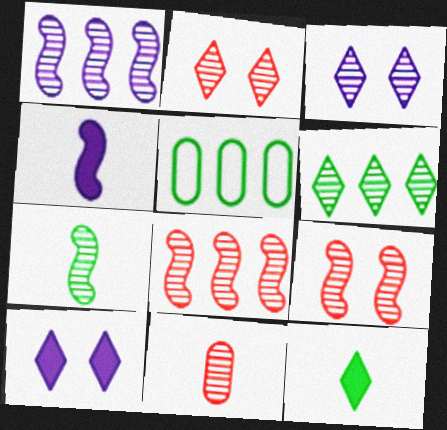[[1, 7, 9], 
[2, 4, 5], 
[2, 8, 11]]